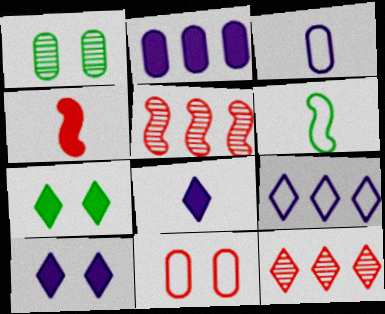[[1, 4, 9], 
[2, 4, 7], 
[3, 5, 7], 
[4, 11, 12], 
[6, 9, 11]]